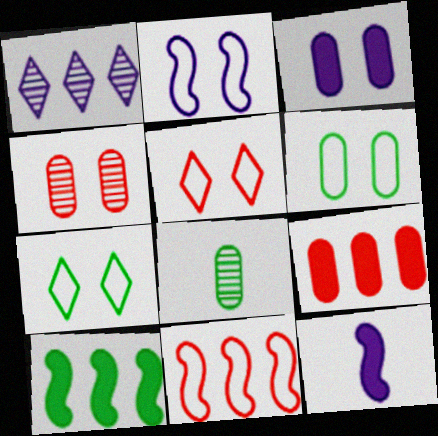[[2, 5, 6], 
[3, 4, 6], 
[7, 8, 10]]